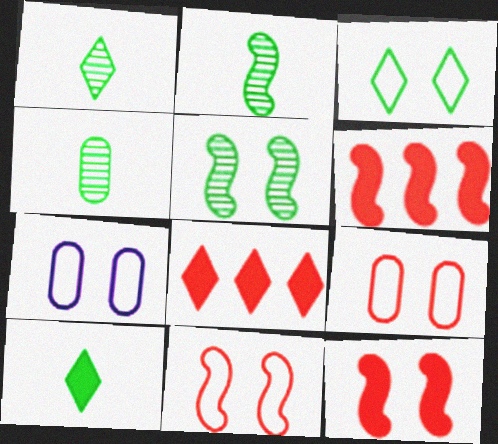[[1, 2, 4], 
[1, 6, 7], 
[2, 7, 8], 
[3, 7, 11]]